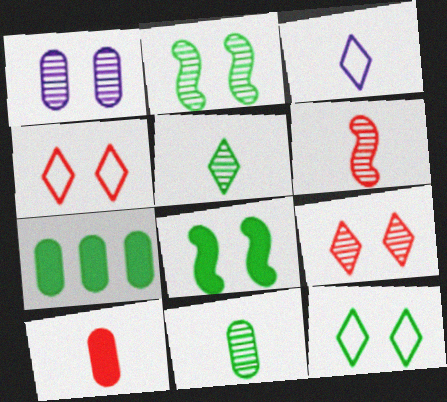[[1, 2, 9], 
[1, 4, 8]]